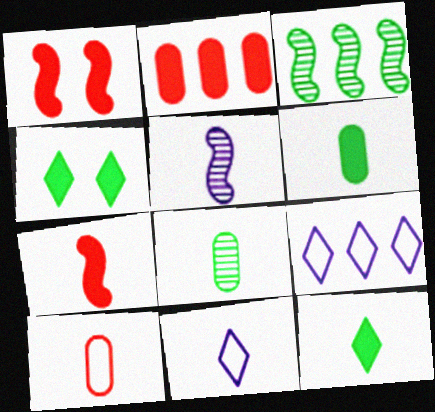[[1, 8, 9], 
[2, 3, 9], 
[5, 10, 12], 
[7, 8, 11]]